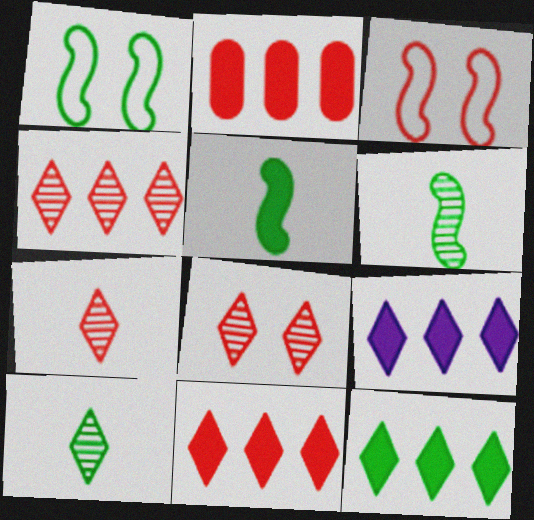[[2, 3, 7], 
[4, 7, 8], 
[9, 11, 12]]